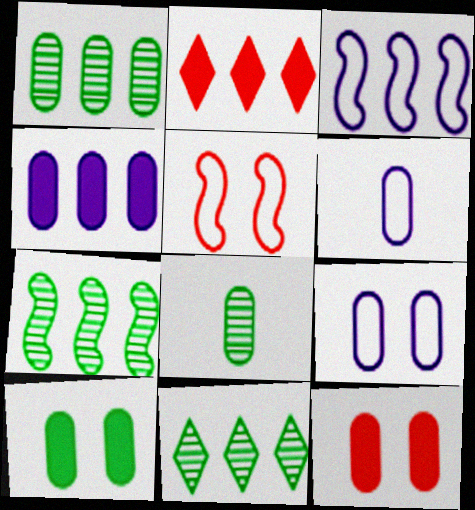[[1, 2, 3], 
[1, 6, 12], 
[1, 7, 11]]